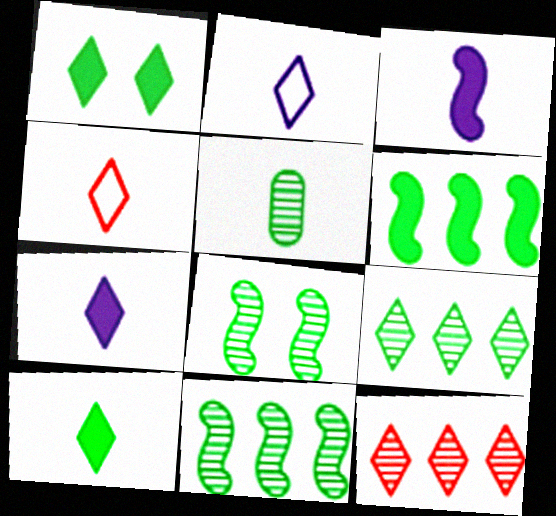[[1, 2, 12], 
[3, 4, 5], 
[5, 8, 9]]